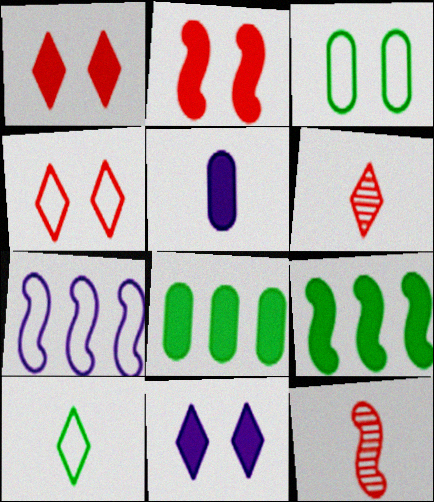[[1, 5, 9], 
[5, 10, 12]]